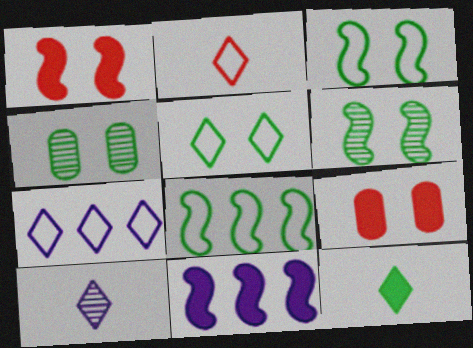[[2, 4, 11], 
[2, 5, 7], 
[2, 10, 12], 
[4, 8, 12], 
[8, 9, 10], 
[9, 11, 12]]